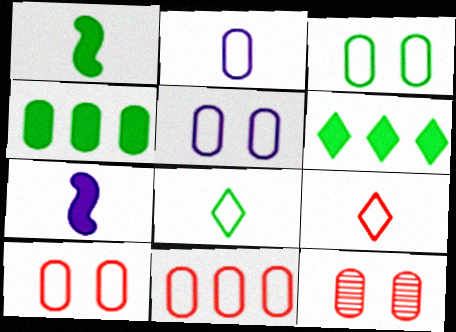[[2, 3, 11], 
[2, 4, 12], 
[3, 5, 10]]